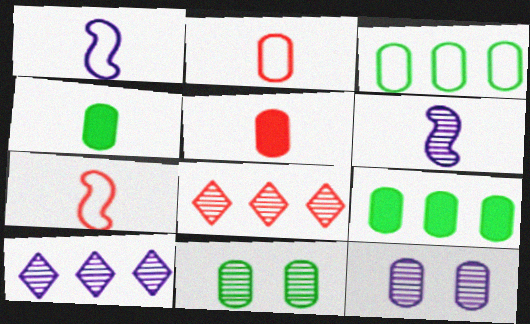[[2, 9, 12], 
[3, 4, 11], 
[3, 5, 12], 
[6, 8, 11], 
[6, 10, 12]]